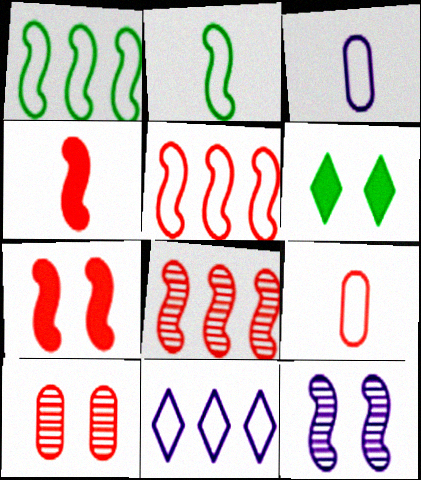[[1, 4, 12], 
[3, 6, 8]]